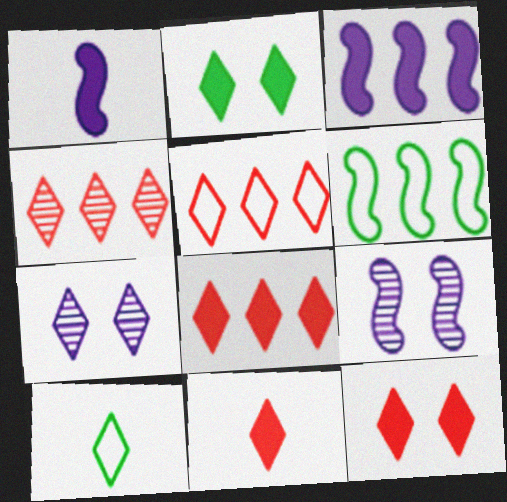[[4, 5, 8], 
[7, 8, 10], 
[8, 11, 12]]